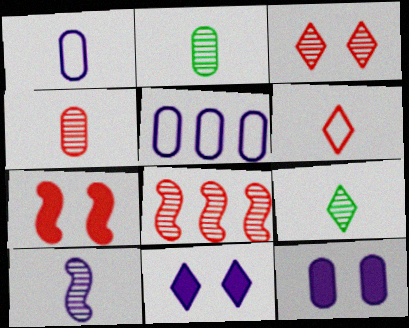[[3, 4, 8], 
[4, 9, 10], 
[5, 7, 9], 
[5, 10, 11]]